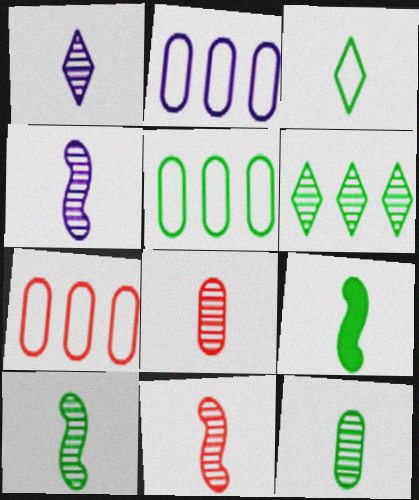[[1, 8, 10], 
[1, 11, 12], 
[2, 5, 7], 
[3, 9, 12], 
[4, 10, 11]]